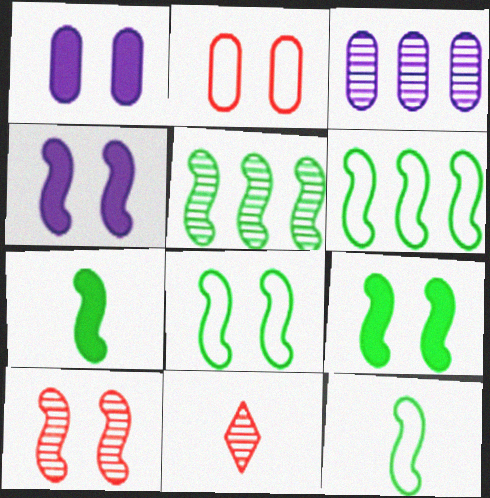[[1, 6, 11], 
[4, 8, 10], 
[5, 7, 8], 
[5, 9, 12], 
[6, 8, 12]]